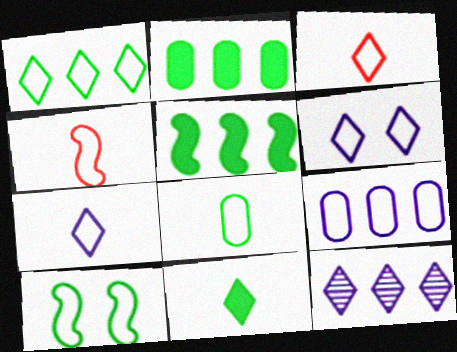[[1, 3, 6], 
[1, 8, 10], 
[3, 9, 10], 
[4, 7, 8]]